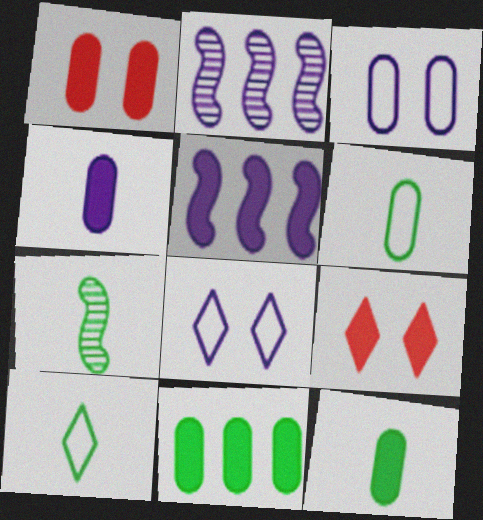[[1, 2, 10], 
[1, 4, 11], 
[2, 4, 8], 
[2, 6, 9], 
[5, 9, 12], 
[7, 10, 12]]